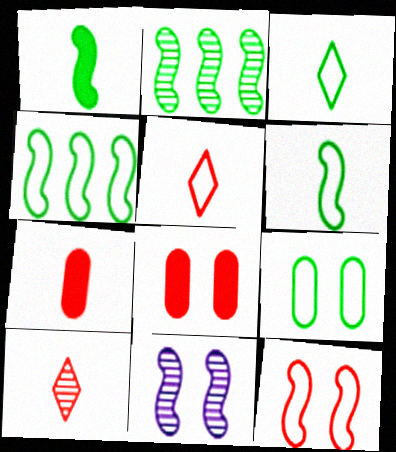[[3, 4, 9]]